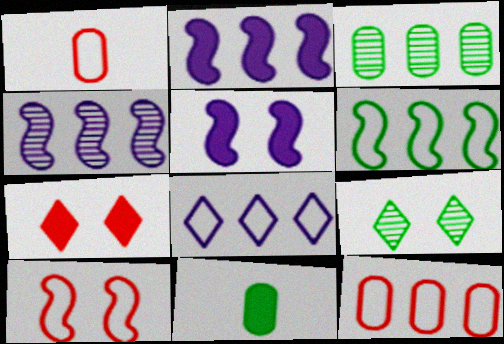[[1, 2, 9], 
[2, 7, 11], 
[6, 8, 12], 
[6, 9, 11]]